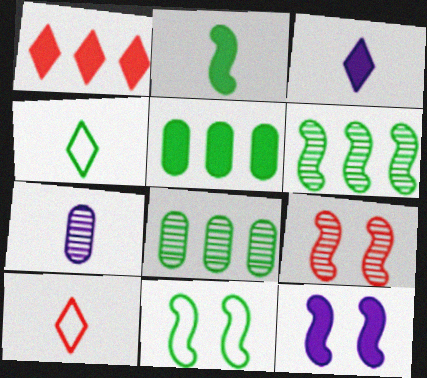[[1, 7, 11], 
[2, 6, 11], 
[2, 7, 10], 
[8, 10, 12], 
[9, 11, 12]]